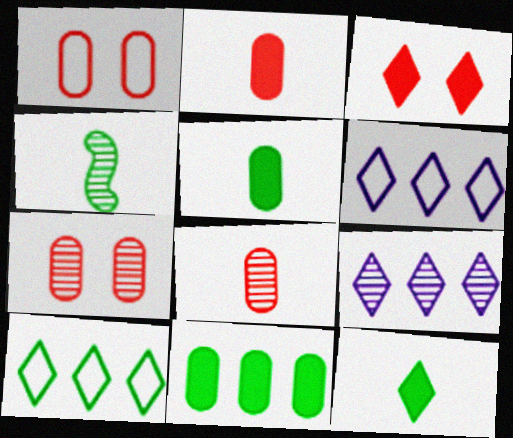[[4, 7, 9]]